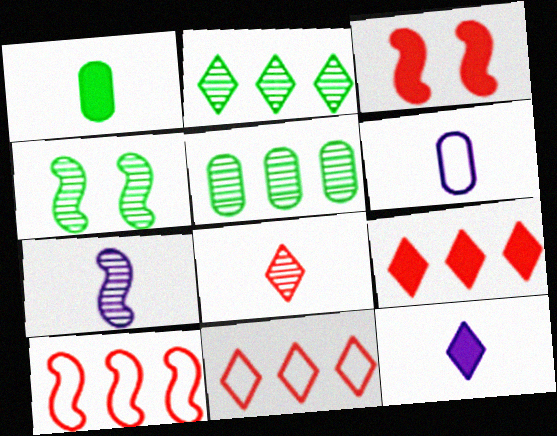[[2, 3, 6], 
[4, 6, 9], 
[6, 7, 12]]